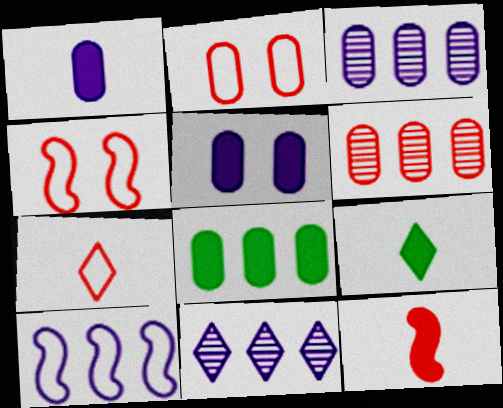[[1, 9, 12], 
[3, 4, 9]]